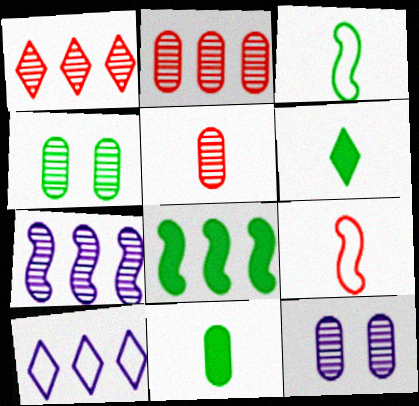[[2, 8, 10]]